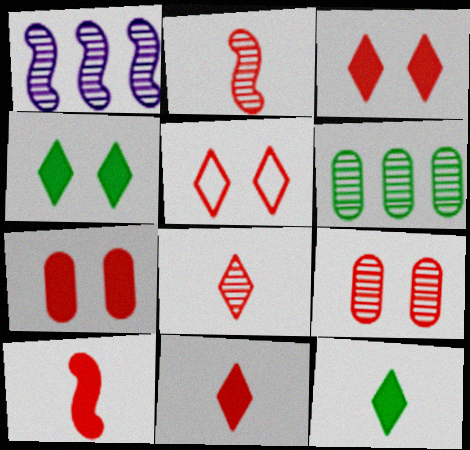[]